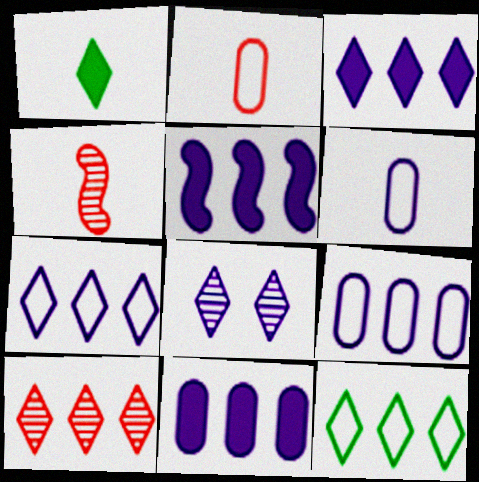[[1, 4, 6], 
[3, 5, 11], 
[3, 10, 12], 
[5, 6, 8]]